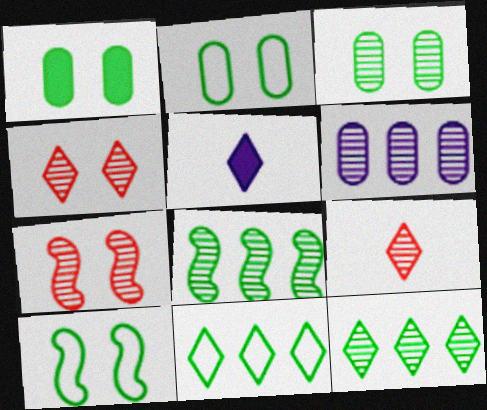[[1, 2, 3], 
[4, 5, 11]]